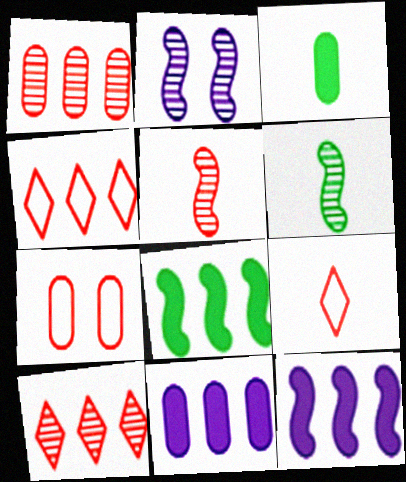[[2, 3, 4]]